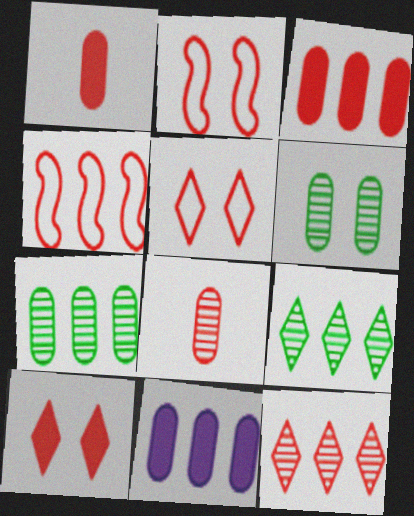[[1, 2, 12], 
[3, 4, 12], 
[4, 8, 10], 
[4, 9, 11]]